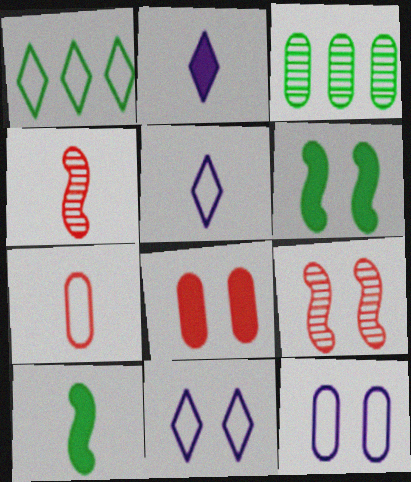[]